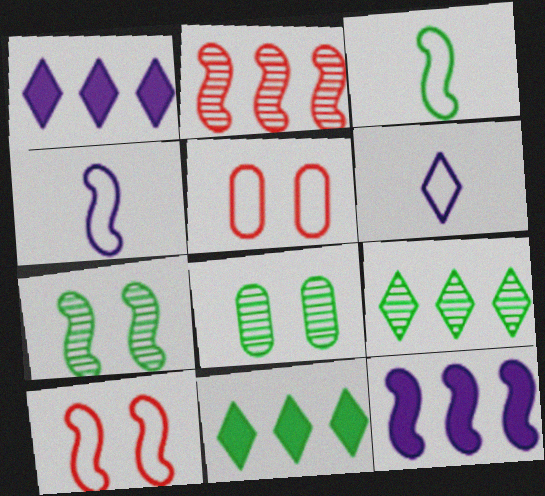[[3, 8, 11]]